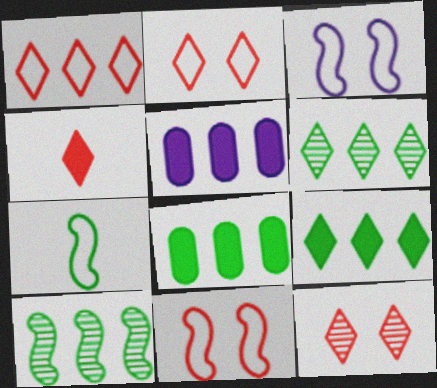[[1, 4, 12], 
[1, 5, 10], 
[5, 7, 12]]